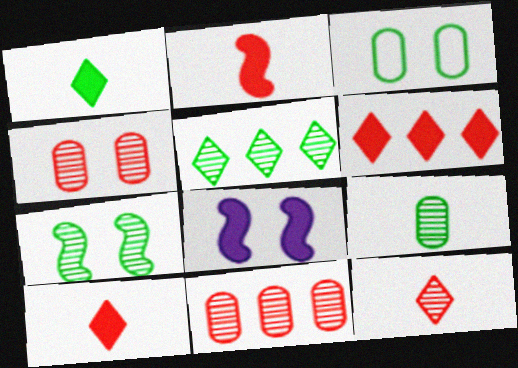[[5, 7, 9]]